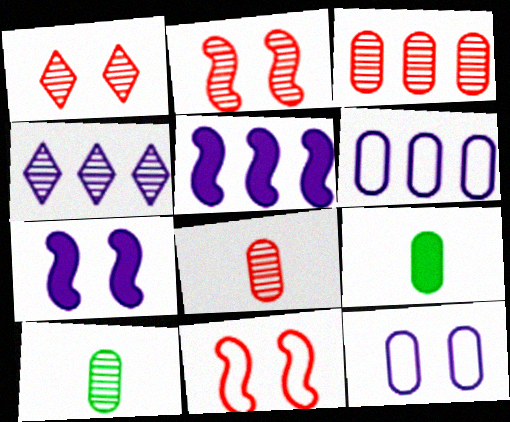[[2, 4, 10], 
[3, 9, 12], 
[4, 5, 6], 
[4, 9, 11]]